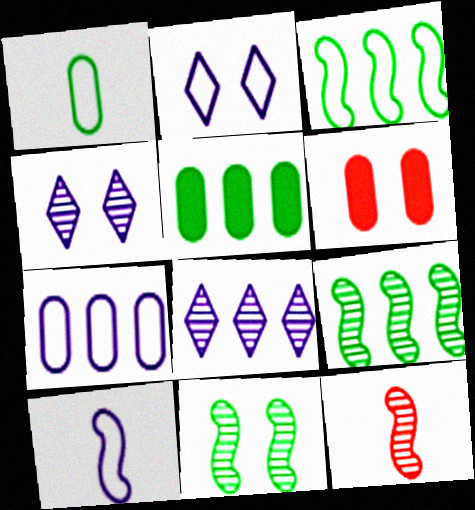[[2, 5, 12], 
[2, 6, 11], 
[2, 7, 10]]